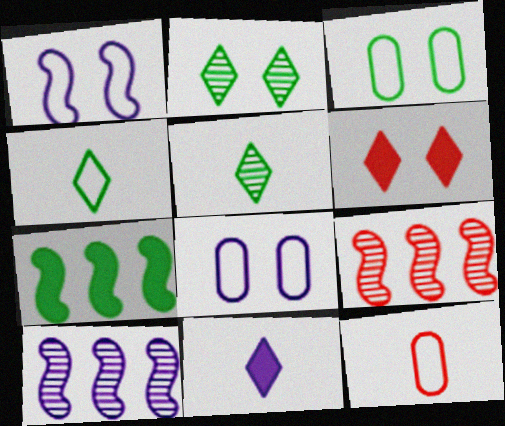[[3, 5, 7], 
[3, 9, 11], 
[6, 9, 12], 
[8, 10, 11]]